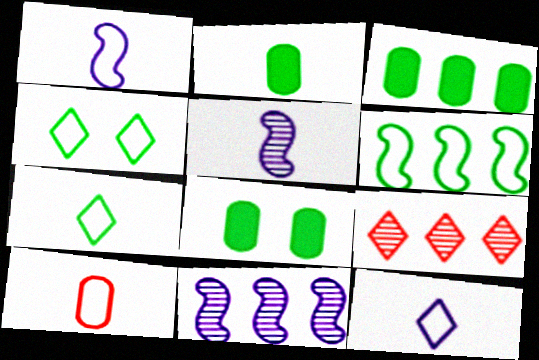[[1, 7, 10], 
[1, 8, 9], 
[2, 3, 8]]